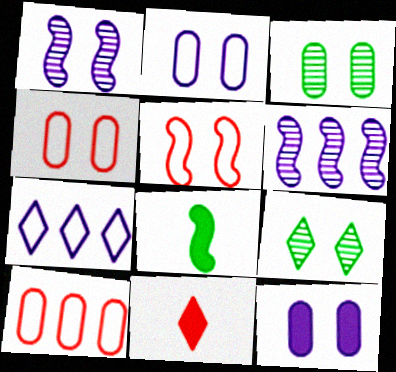[[3, 4, 12], 
[5, 6, 8], 
[5, 9, 12], 
[7, 9, 11]]